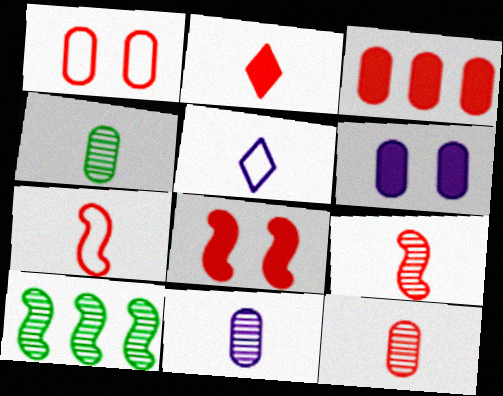[[1, 3, 12], 
[2, 3, 8], 
[2, 7, 12], 
[4, 11, 12]]